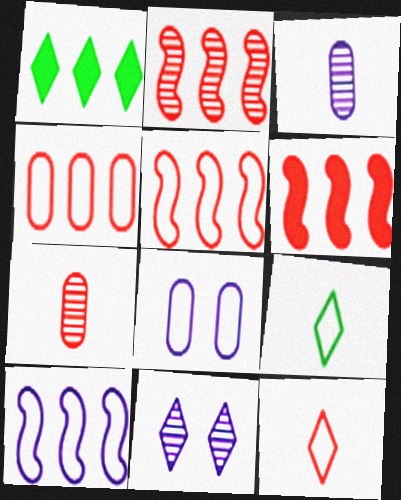[[1, 11, 12], 
[2, 5, 6], 
[5, 8, 9]]